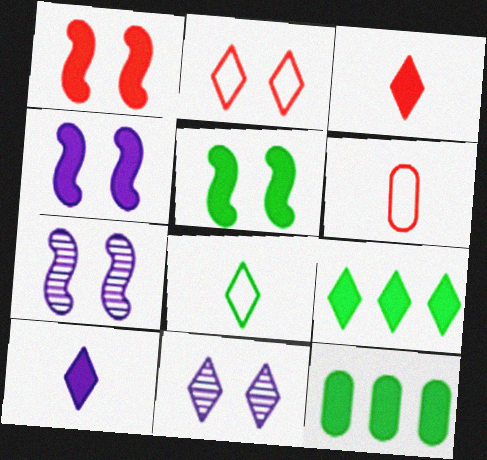[[1, 4, 5], 
[1, 10, 12], 
[3, 4, 12], 
[6, 7, 9]]